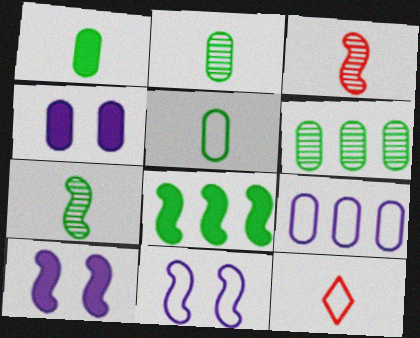[[1, 2, 5], 
[3, 8, 11], 
[6, 10, 12]]